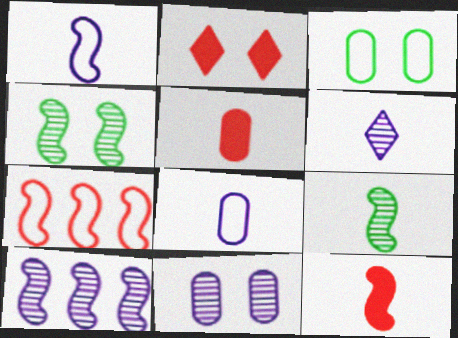[[1, 9, 12], 
[6, 10, 11]]